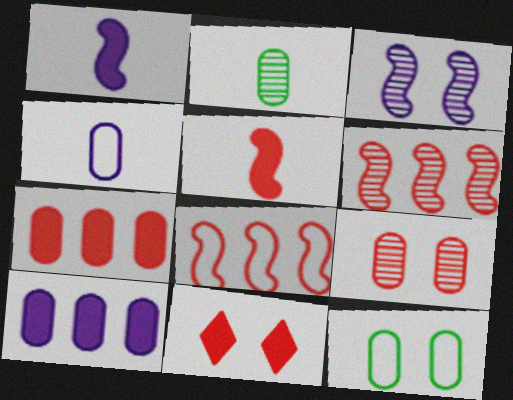[[3, 11, 12], 
[5, 7, 11]]